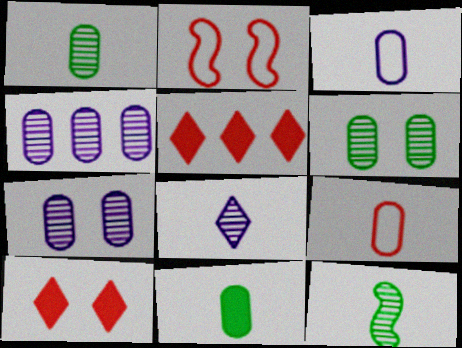[]